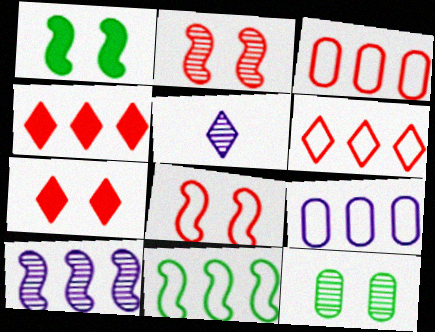[[1, 3, 5], 
[6, 9, 11]]